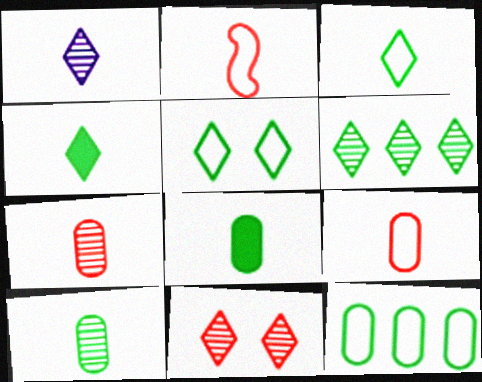[[1, 2, 8], 
[1, 6, 11], 
[4, 5, 6]]